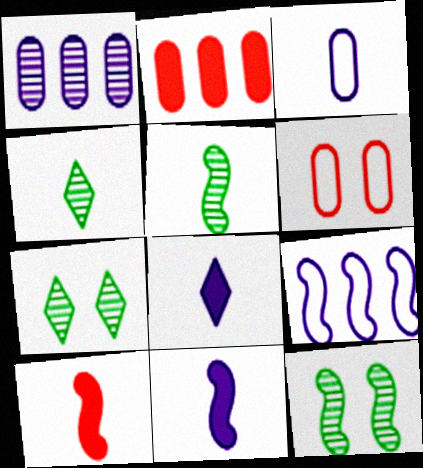[[3, 4, 10], 
[9, 10, 12]]